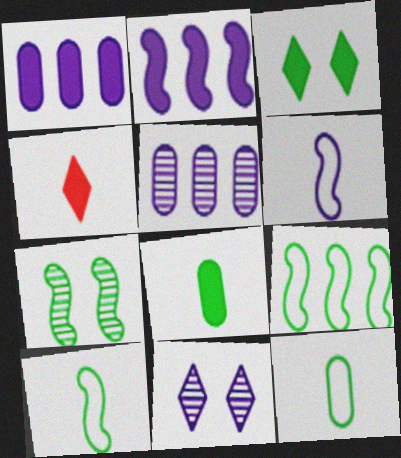[[1, 6, 11]]